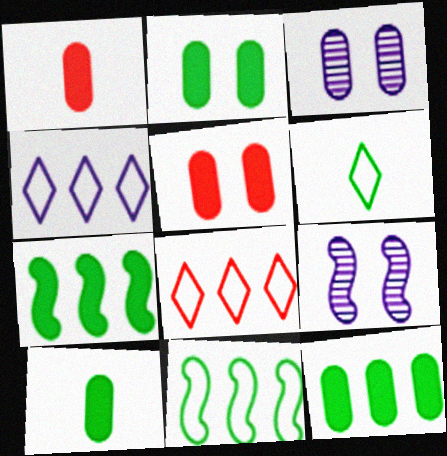[[2, 10, 12], 
[8, 9, 10]]